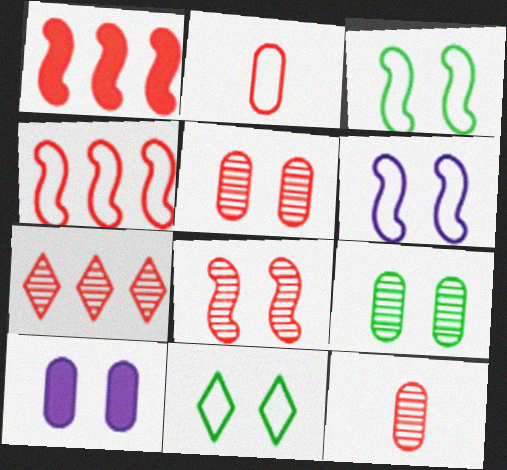[[7, 8, 12], 
[8, 10, 11]]